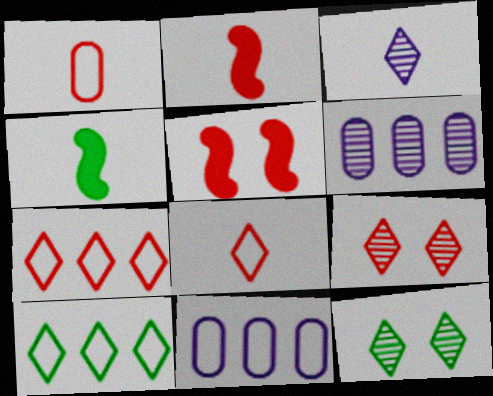[[1, 3, 4], 
[2, 11, 12], 
[4, 9, 11]]